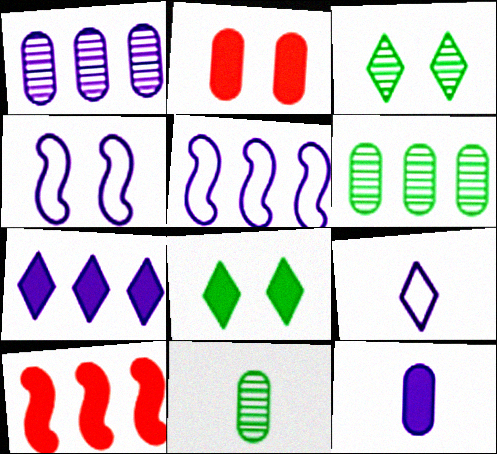[[1, 5, 7], 
[2, 3, 4], 
[8, 10, 12]]